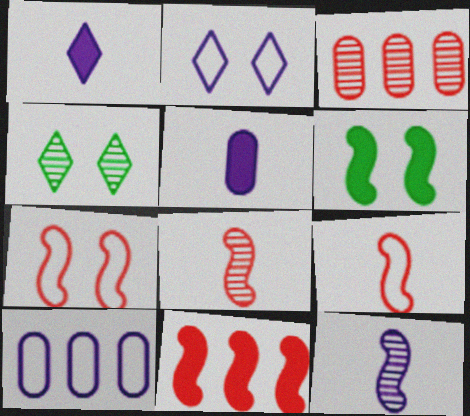[[3, 4, 12], 
[7, 8, 11]]